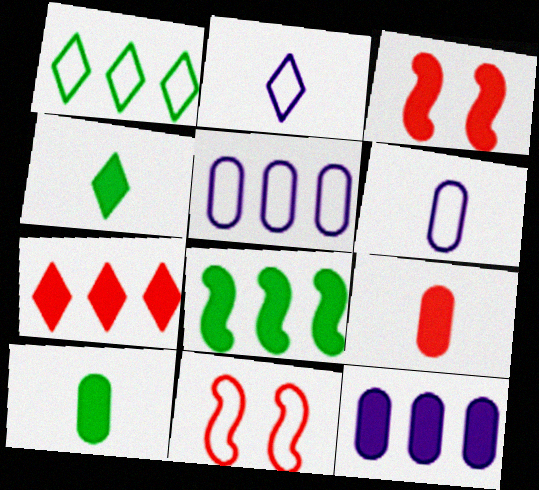[[1, 6, 11], 
[3, 4, 12], 
[3, 7, 9], 
[7, 8, 12]]